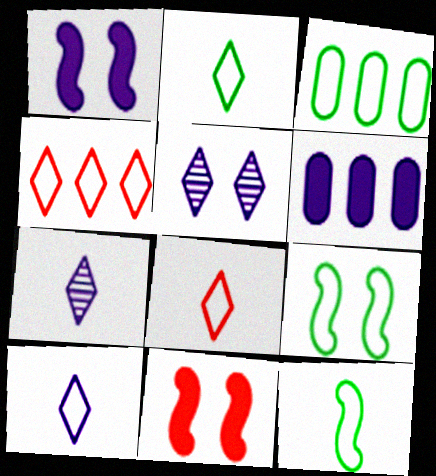[[2, 3, 9], 
[2, 8, 10], 
[3, 7, 11]]